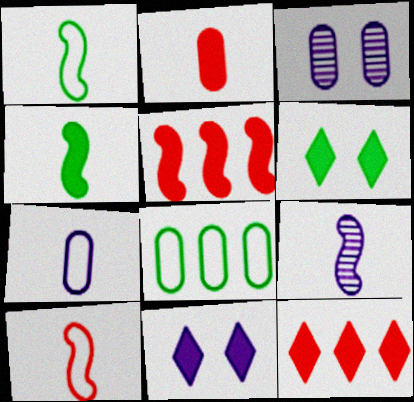[[1, 3, 12], 
[2, 3, 8], 
[4, 9, 10]]